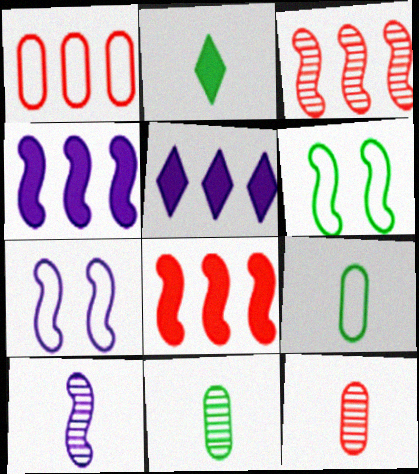[[4, 7, 10], 
[5, 6, 12], 
[6, 8, 10]]